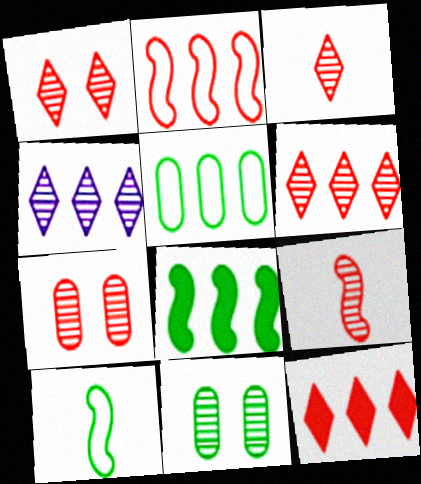[[1, 3, 6], 
[4, 9, 11], 
[6, 7, 9]]